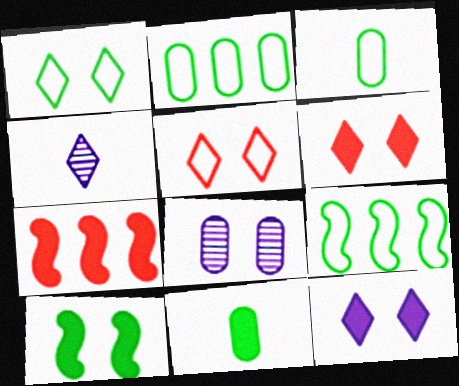[[1, 3, 9], 
[5, 8, 10], 
[7, 11, 12]]